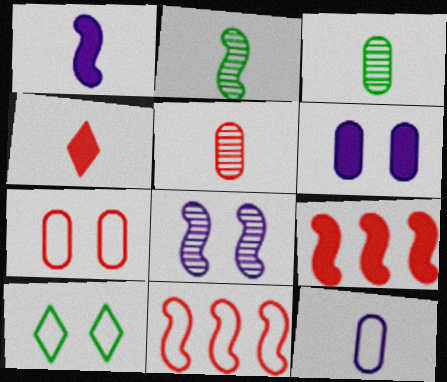[[2, 4, 12], 
[10, 11, 12]]